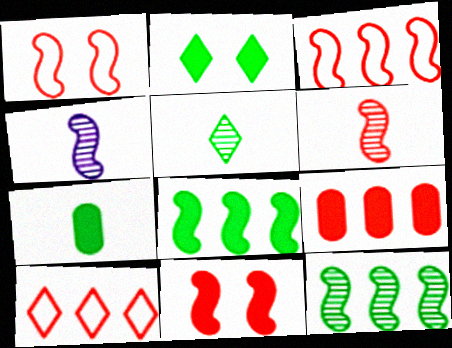[[1, 4, 8], 
[2, 7, 8], 
[3, 6, 11]]